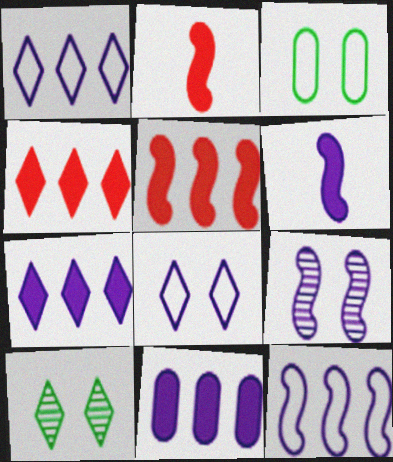[[6, 9, 12]]